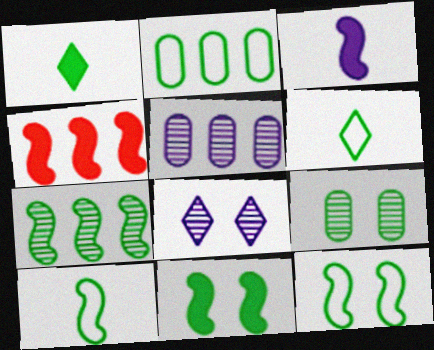[[2, 6, 12], 
[3, 4, 11], 
[7, 10, 11]]